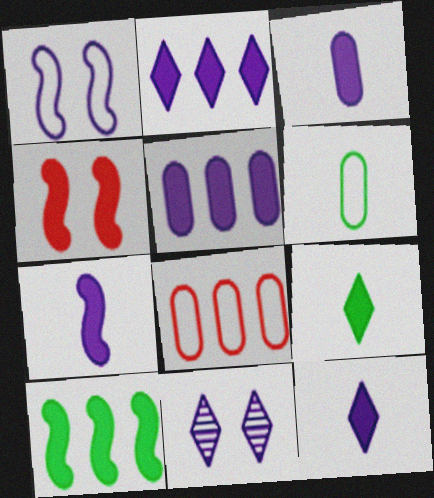[[3, 7, 12], 
[4, 5, 9], 
[4, 7, 10]]